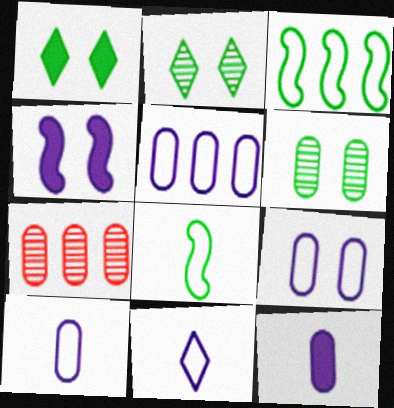[[5, 9, 10]]